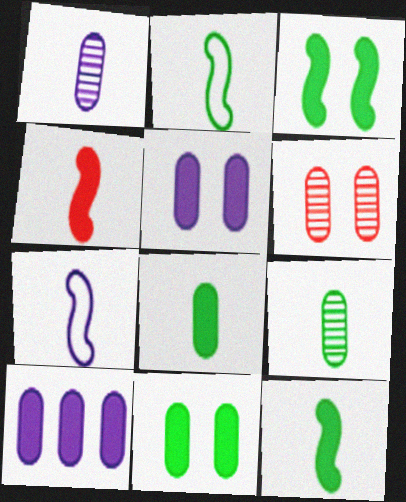[]